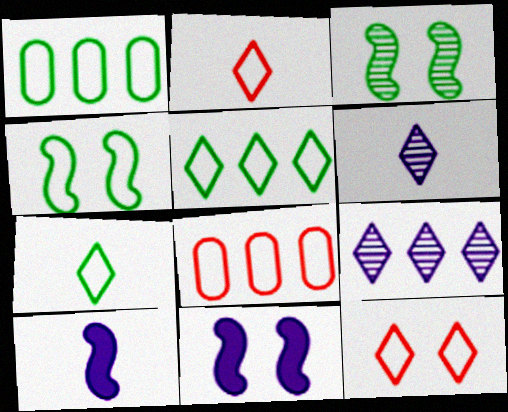[[1, 4, 7]]